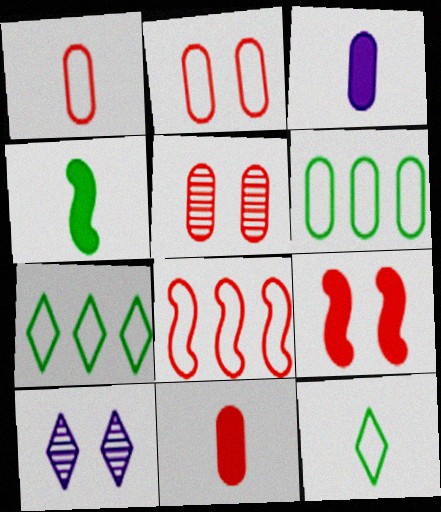[[3, 5, 6]]